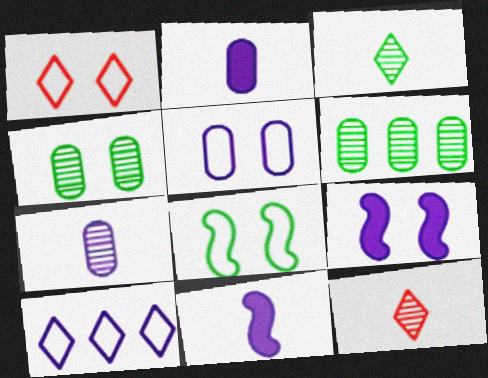[[1, 4, 9], 
[1, 5, 8], 
[1, 6, 11], 
[7, 9, 10]]